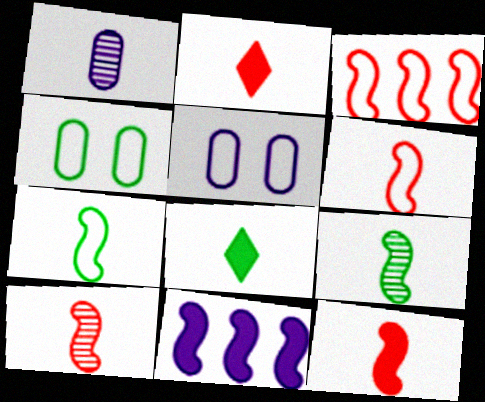[[1, 2, 7], 
[1, 6, 8], 
[6, 10, 12]]